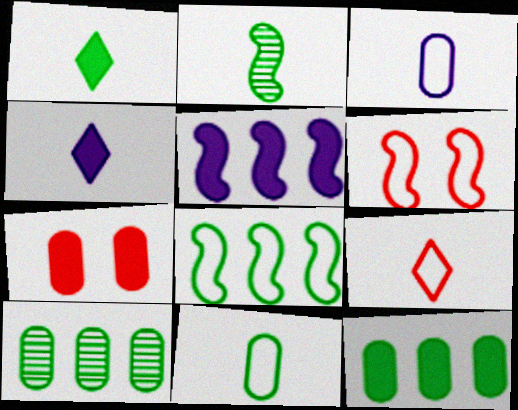[[1, 2, 11], 
[1, 5, 7], 
[2, 5, 6], 
[3, 7, 10], 
[4, 6, 10]]